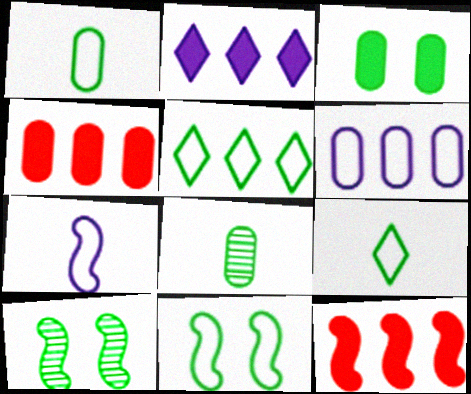[[1, 5, 11], 
[7, 10, 12]]